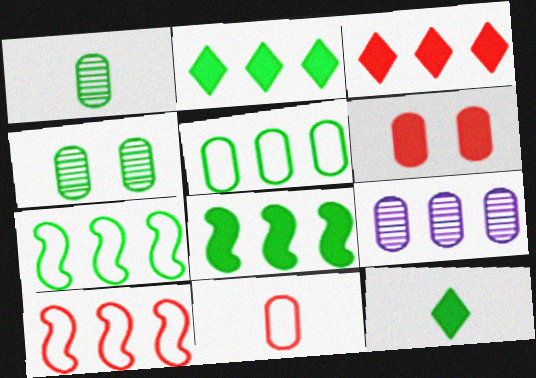[[2, 9, 10], 
[3, 7, 9], 
[4, 7, 12]]